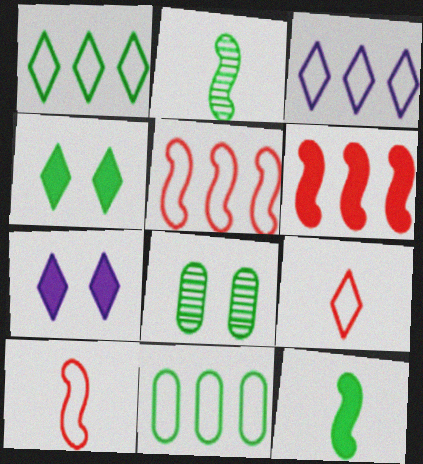[[1, 8, 12], 
[2, 4, 11], 
[3, 5, 11]]